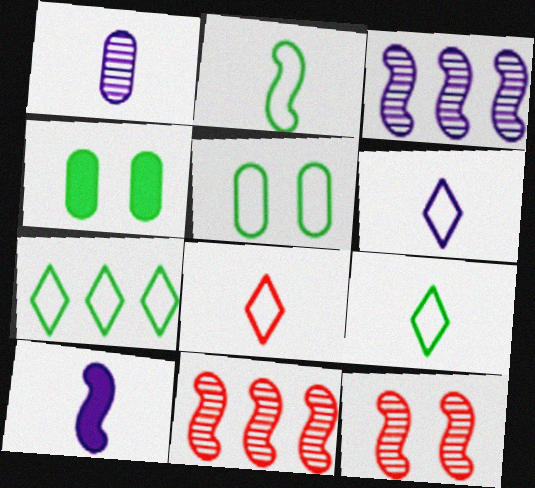[[1, 6, 10], 
[2, 5, 7], 
[3, 4, 8], 
[4, 6, 11], 
[6, 8, 9]]